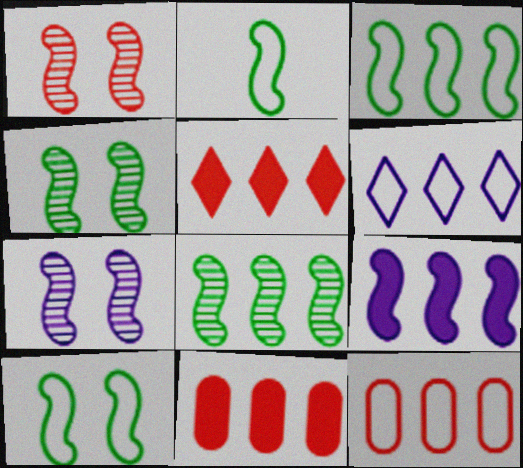[[1, 2, 9], 
[1, 4, 7], 
[2, 3, 10], 
[3, 6, 12], 
[6, 8, 11]]